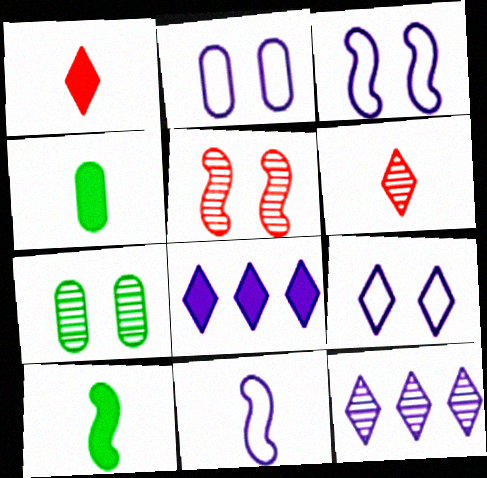[[2, 3, 9], 
[4, 6, 11]]